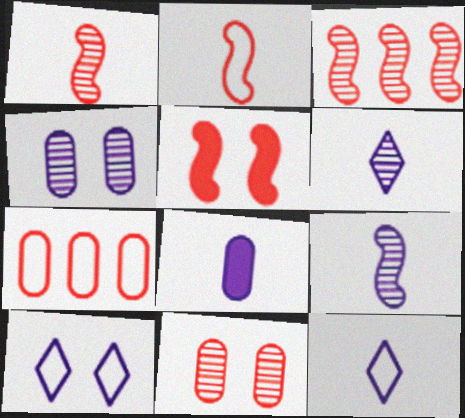[[2, 3, 5], 
[8, 9, 12]]